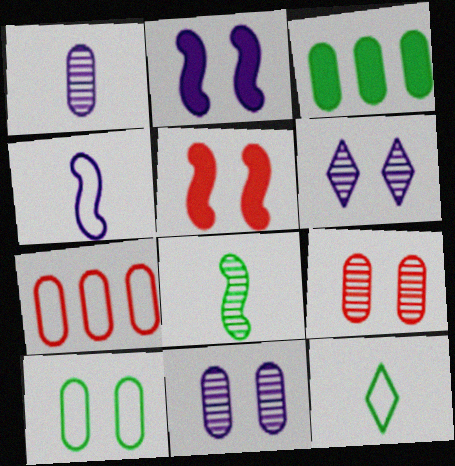[[5, 6, 10]]